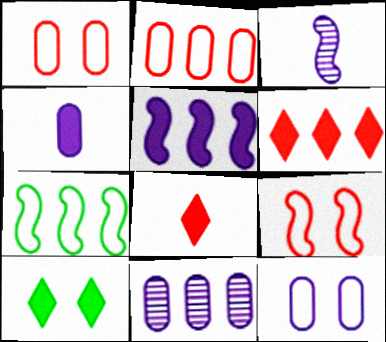[[2, 3, 10], 
[4, 11, 12], 
[6, 7, 11]]